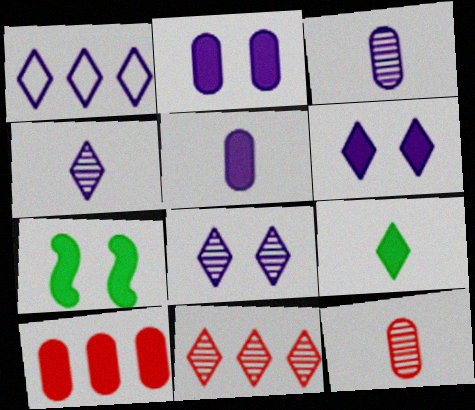[[1, 4, 6], 
[1, 7, 12]]